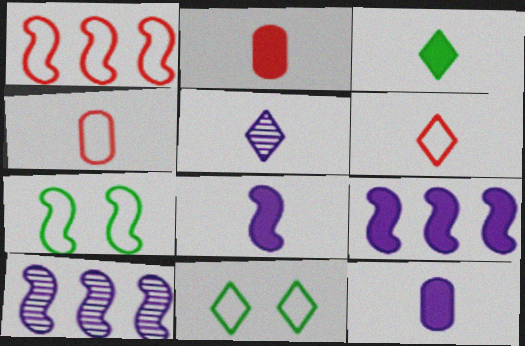[[2, 3, 8], 
[2, 10, 11], 
[3, 5, 6]]